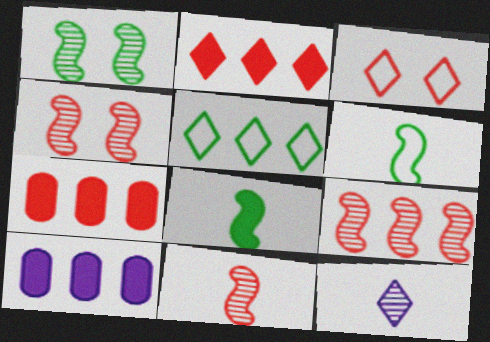[[3, 7, 11], 
[4, 9, 11], 
[5, 9, 10]]